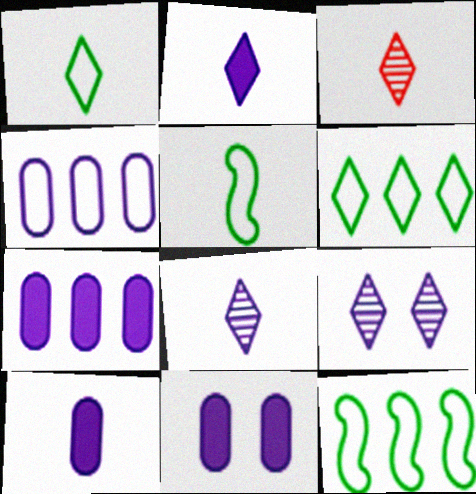[[1, 2, 3], 
[3, 5, 10], 
[3, 11, 12], 
[7, 10, 11]]